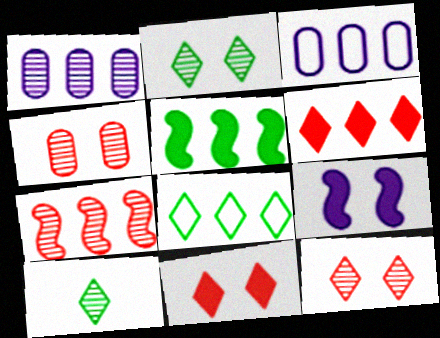[]